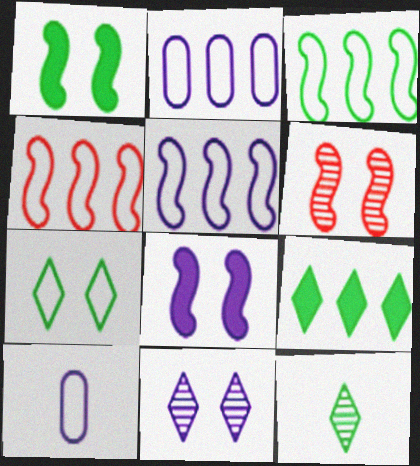[[3, 4, 5], 
[4, 7, 10], 
[6, 9, 10], 
[7, 9, 12]]